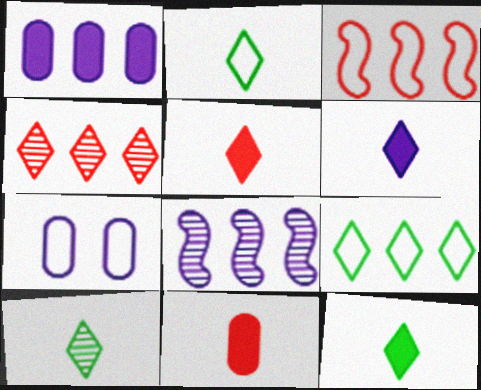[[2, 3, 7], 
[2, 10, 12], 
[5, 6, 12], 
[6, 7, 8]]